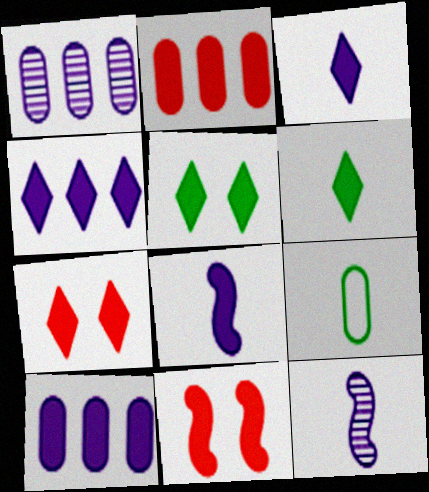[[2, 5, 8], 
[4, 6, 7], 
[6, 10, 11]]